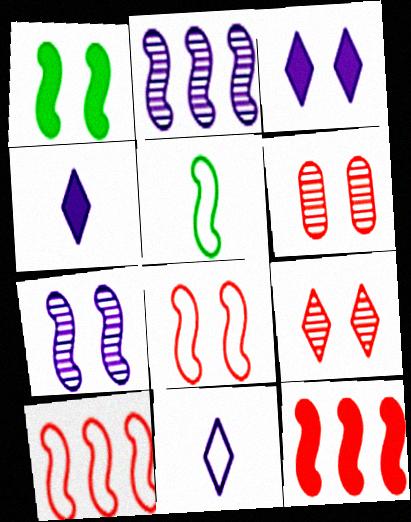[[1, 7, 8], 
[5, 7, 12]]